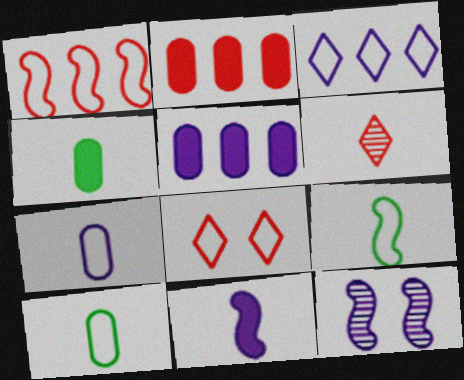[[6, 10, 11]]